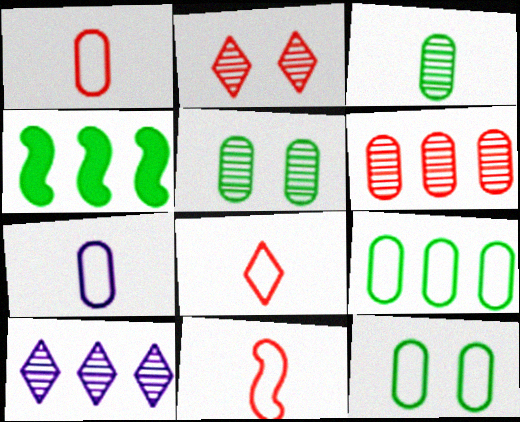[[1, 8, 11], 
[2, 4, 7]]